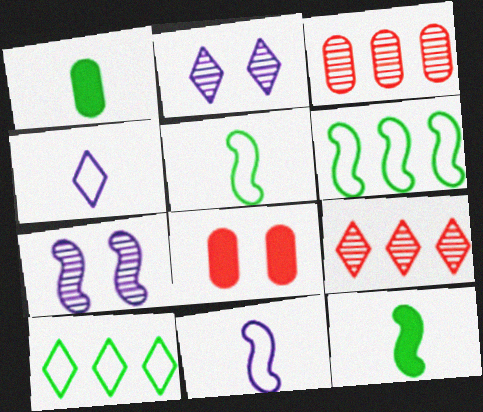[]